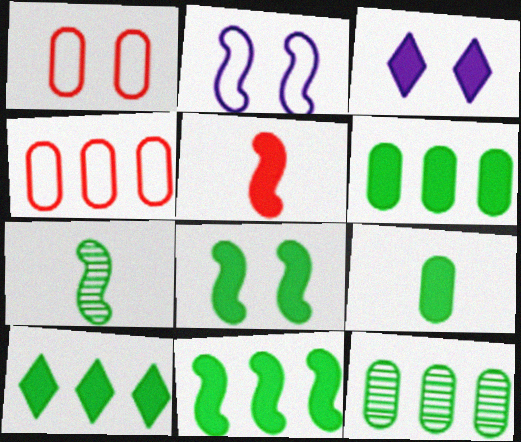[[3, 4, 7], 
[3, 5, 6], 
[6, 10, 11], 
[8, 9, 10]]